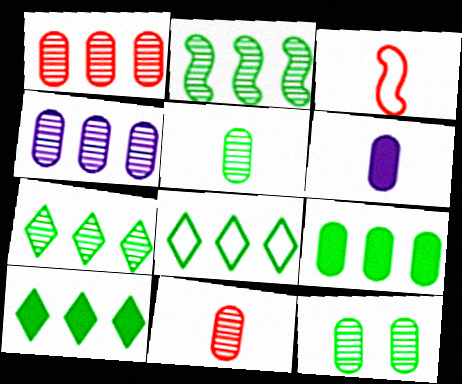[[2, 8, 9], 
[4, 11, 12], 
[7, 8, 10]]